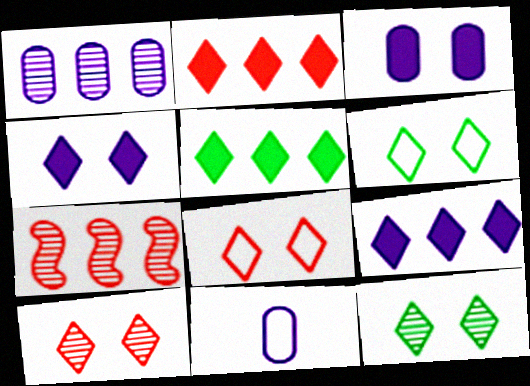[[1, 3, 11], 
[2, 5, 9], 
[4, 6, 10], 
[4, 8, 12]]